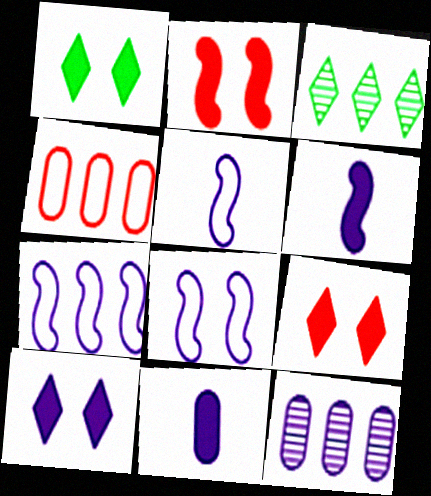[[1, 9, 10], 
[5, 7, 8], 
[5, 10, 12]]